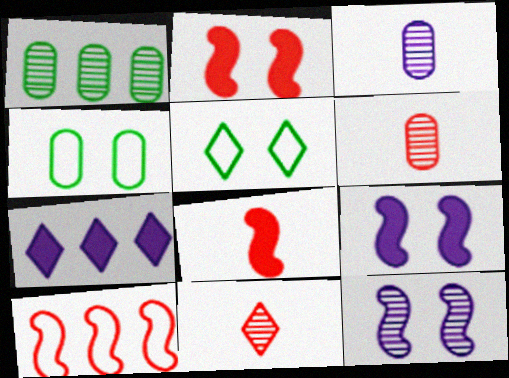[[1, 7, 10], 
[1, 11, 12], 
[5, 7, 11]]